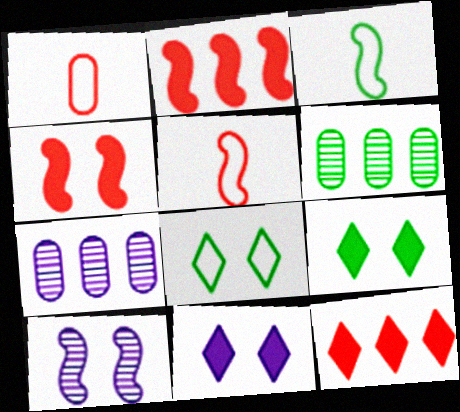[[2, 3, 10], 
[3, 6, 9], 
[5, 6, 11], 
[5, 7, 9]]